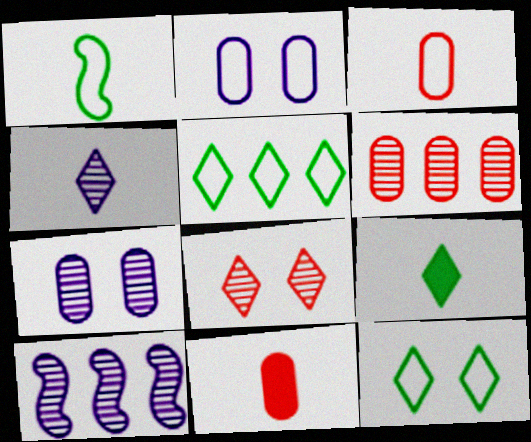[[1, 4, 11], 
[4, 7, 10], 
[10, 11, 12]]